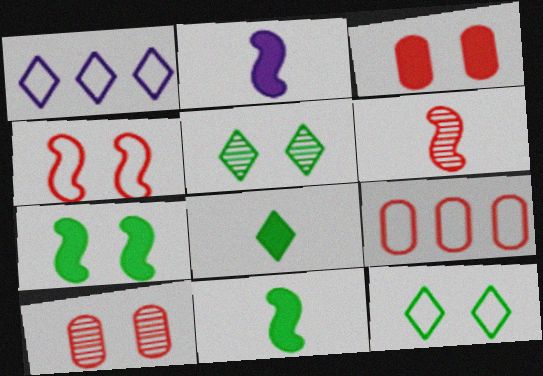[[1, 10, 11], 
[2, 5, 9]]